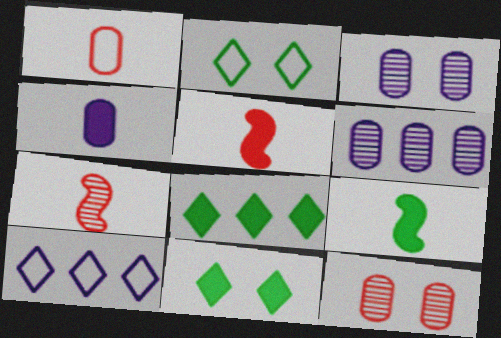[[2, 5, 6], 
[9, 10, 12]]